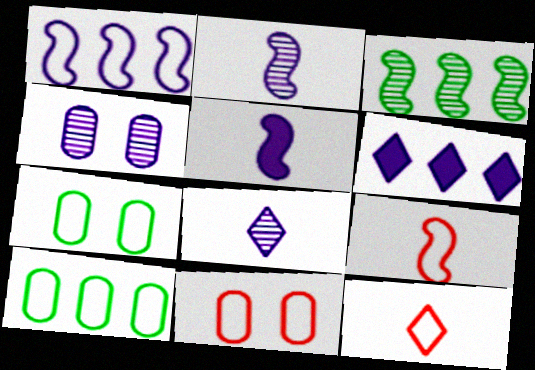[[1, 7, 12]]